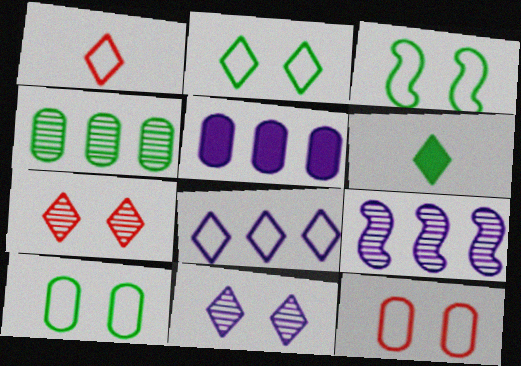[[1, 2, 8], 
[2, 3, 10], 
[3, 4, 6], 
[5, 8, 9], 
[6, 7, 8], 
[6, 9, 12]]